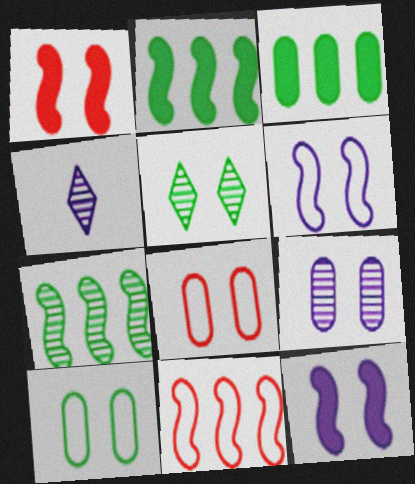[[2, 4, 8], 
[5, 8, 12]]